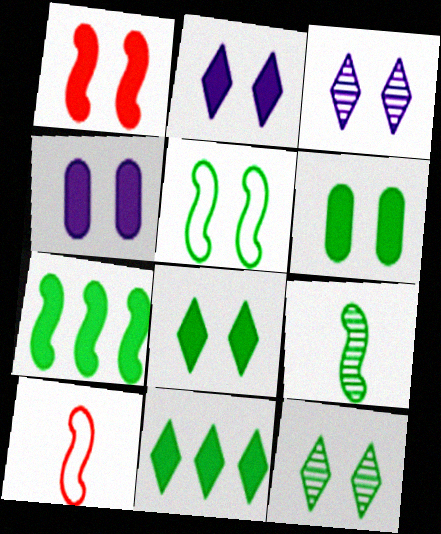[[1, 2, 6], 
[1, 4, 8], 
[5, 6, 12], 
[5, 7, 9]]